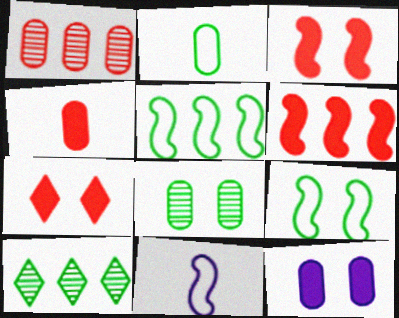[[1, 2, 12], 
[4, 6, 7]]